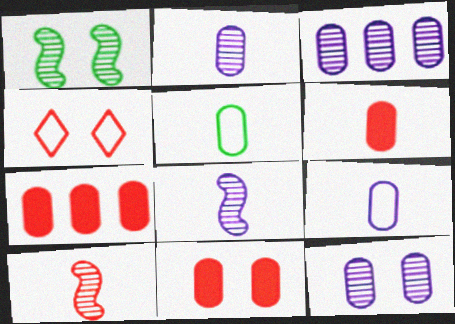[[2, 3, 12], 
[2, 5, 6], 
[3, 5, 11], 
[4, 7, 10], 
[5, 7, 12], 
[6, 7, 11]]